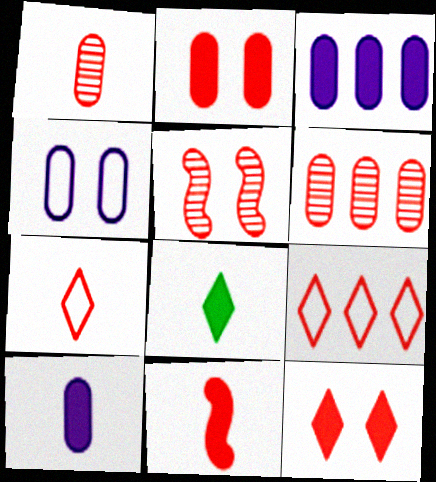[[1, 7, 11], 
[8, 10, 11]]